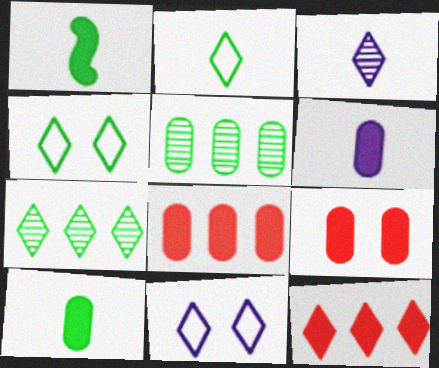[[1, 4, 5], 
[3, 4, 12]]